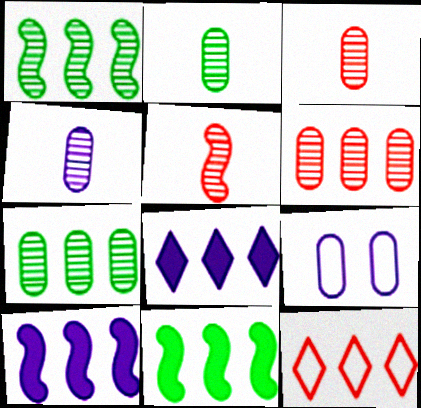[[2, 3, 4], 
[7, 10, 12]]